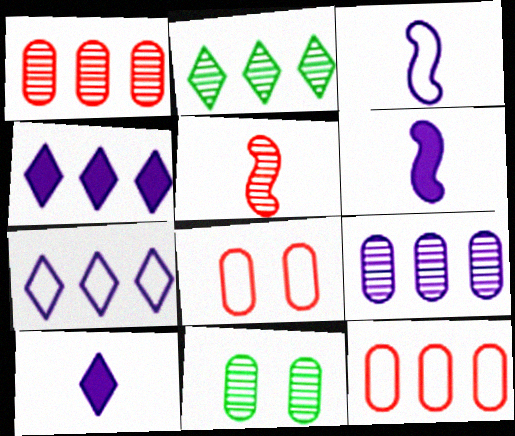[[2, 6, 8]]